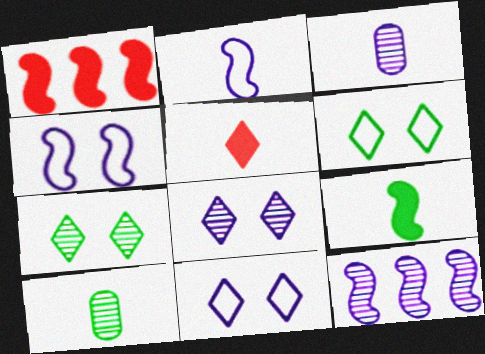[[1, 3, 6], 
[1, 10, 11], 
[2, 5, 10], 
[3, 8, 12]]